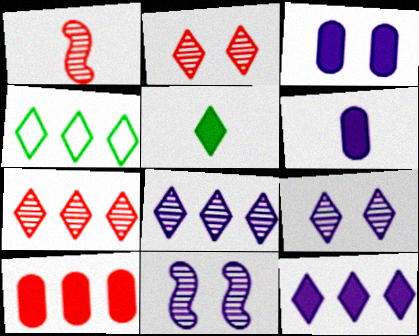[[1, 3, 4], 
[4, 7, 12]]